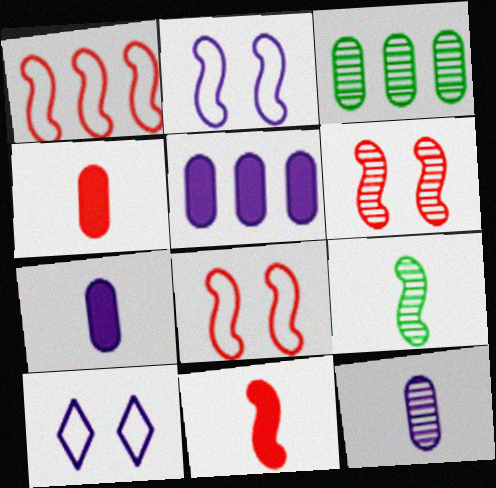[[1, 6, 11], 
[3, 10, 11]]